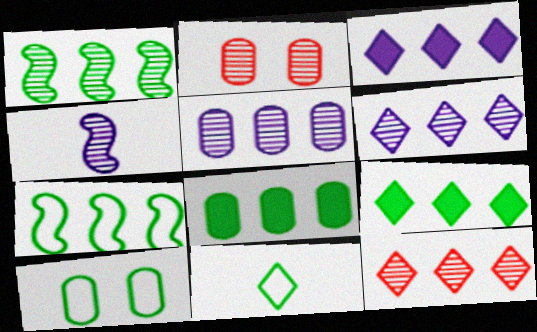[[1, 5, 12], 
[7, 10, 11]]